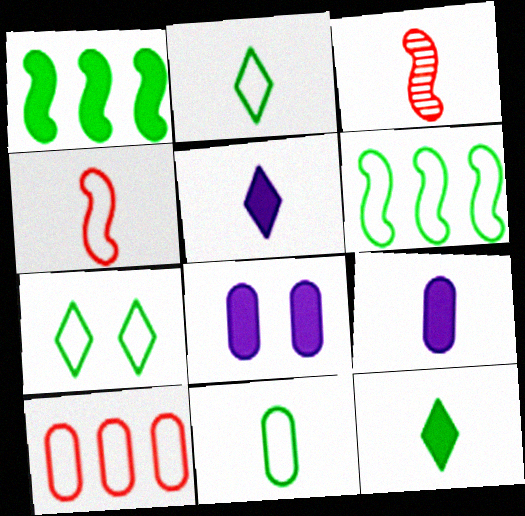[[2, 3, 9], 
[3, 5, 11], 
[6, 7, 11]]